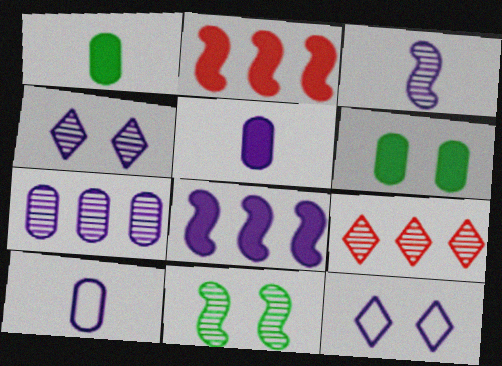[[3, 4, 7], 
[4, 8, 10]]